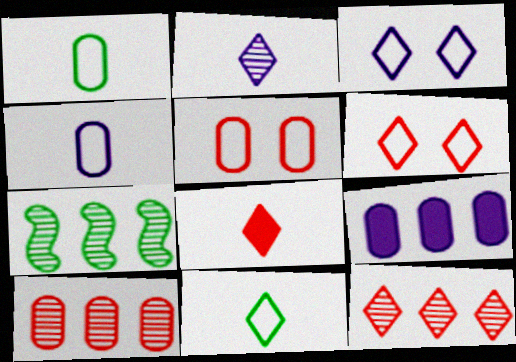[[2, 8, 11], 
[6, 8, 12]]